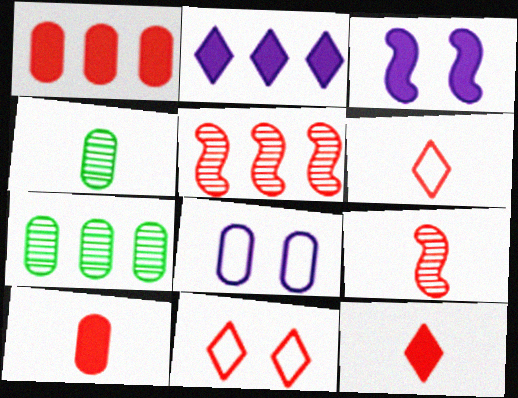[[1, 4, 8], 
[1, 9, 11], 
[3, 6, 7], 
[5, 10, 11], 
[6, 9, 10], 
[7, 8, 10]]